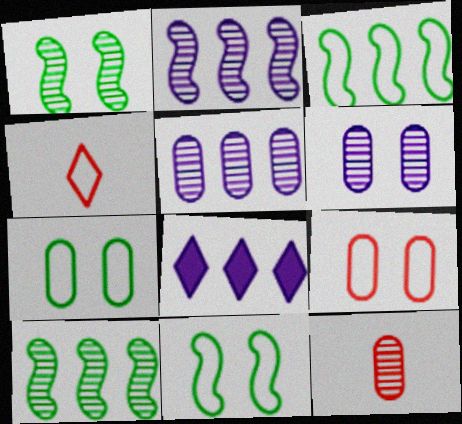[[8, 11, 12]]